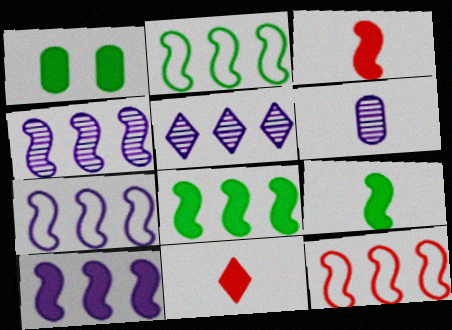[[1, 10, 11], 
[2, 7, 12], 
[4, 7, 10], 
[4, 8, 12]]